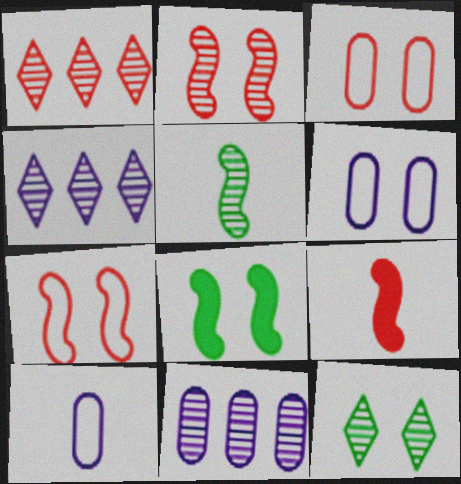[[1, 3, 9], 
[1, 8, 10]]